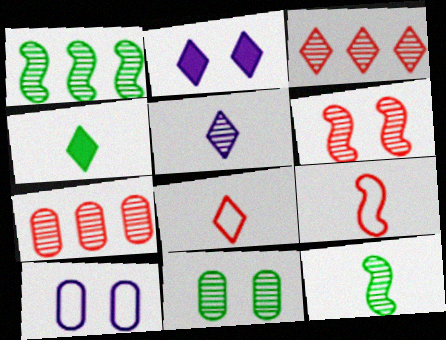[[4, 5, 8]]